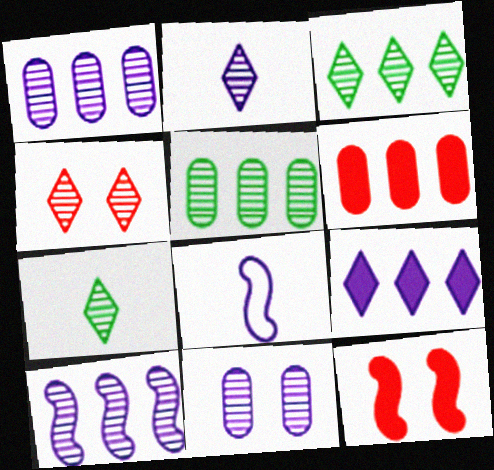[[2, 3, 4], 
[2, 10, 11], 
[8, 9, 11]]